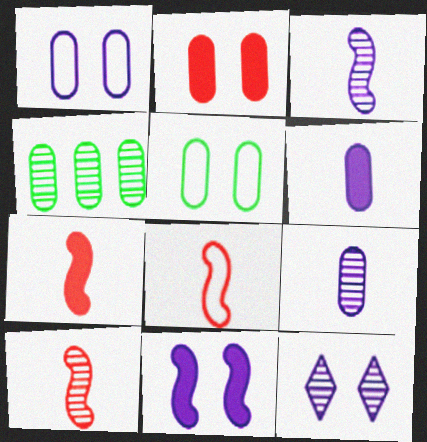[[1, 11, 12], 
[4, 10, 12], 
[7, 8, 10]]